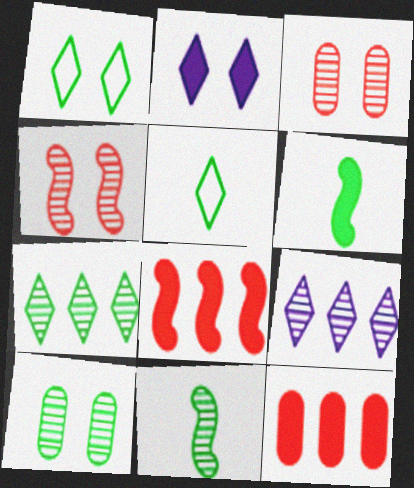[[2, 6, 12], 
[3, 9, 11], 
[7, 10, 11]]